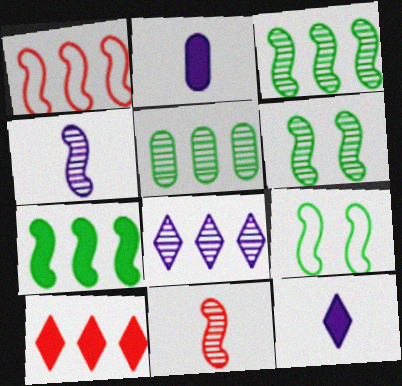[]